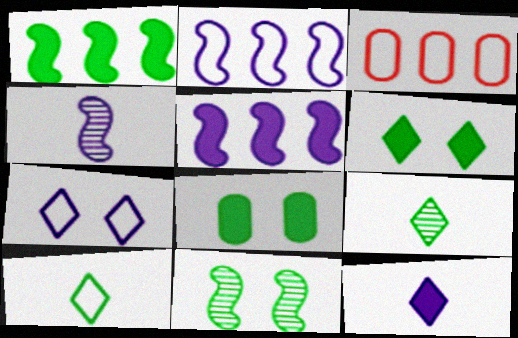[[3, 4, 6], 
[3, 11, 12]]